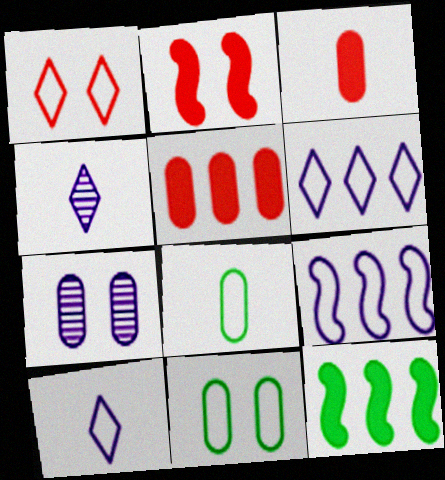[[1, 8, 9], 
[5, 7, 8]]